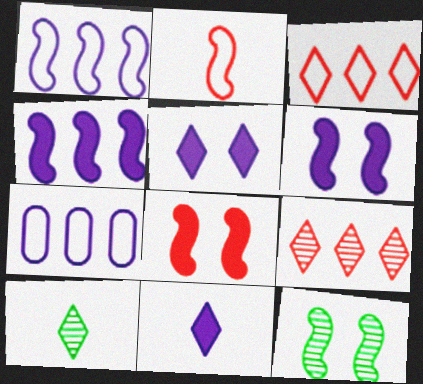[[2, 4, 12], 
[3, 5, 10], 
[7, 8, 10]]